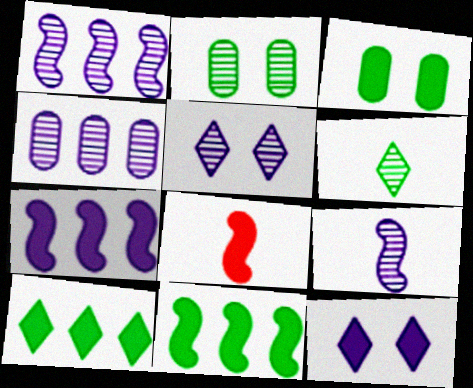[[4, 5, 9]]